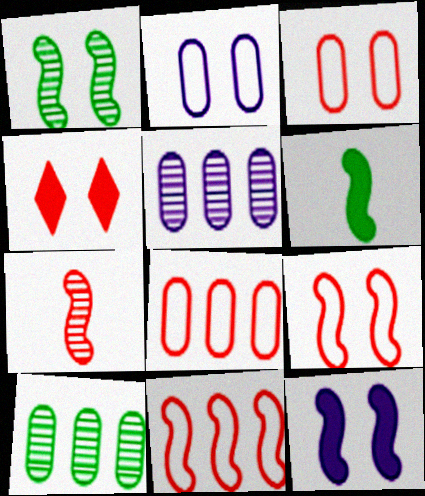[[1, 2, 4], 
[1, 9, 12], 
[4, 7, 8]]